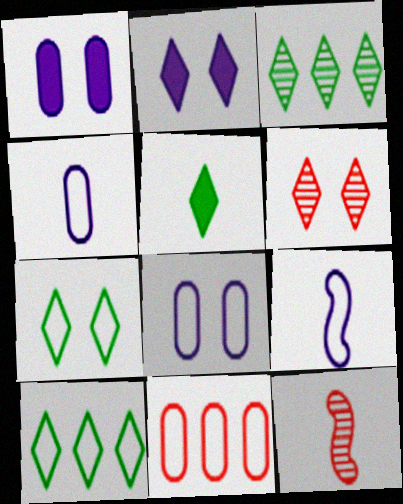[[1, 10, 12], 
[2, 6, 7], 
[3, 5, 7], 
[4, 5, 12], 
[7, 9, 11]]